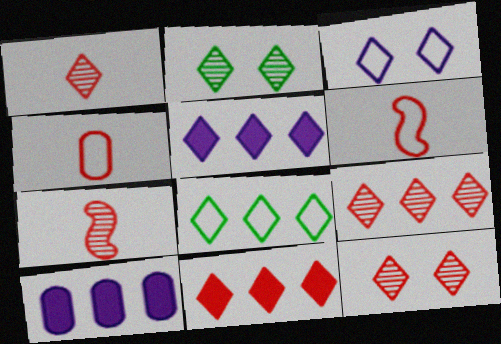[[1, 9, 12], 
[2, 6, 10], 
[5, 8, 9]]